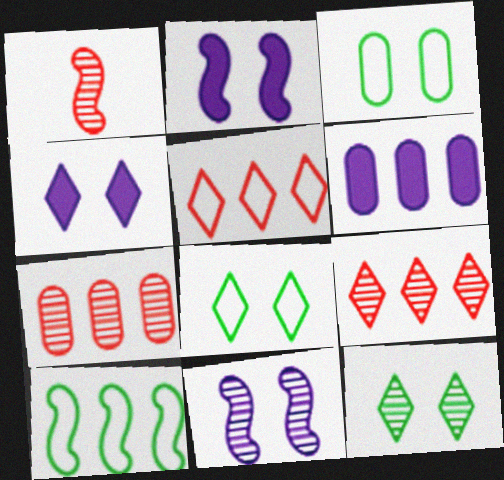[[1, 2, 10], 
[1, 6, 8], 
[6, 9, 10]]